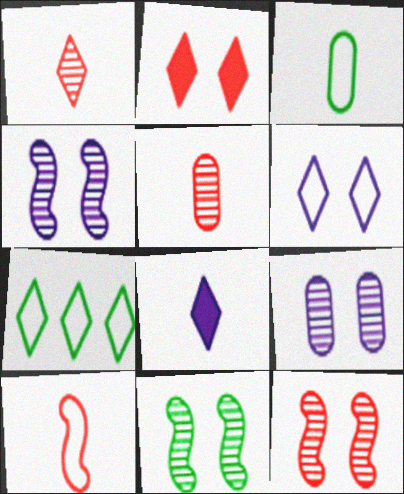[[4, 11, 12]]